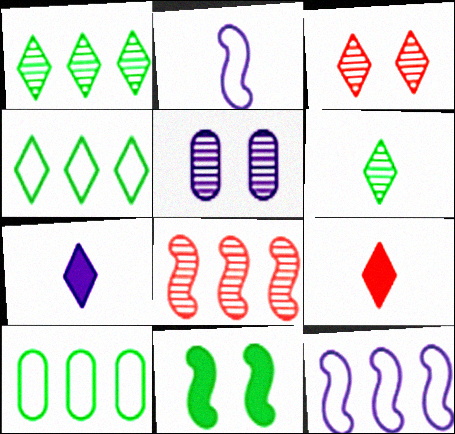[[2, 8, 11], 
[3, 4, 7], 
[5, 6, 8], 
[5, 7, 12], 
[6, 10, 11]]